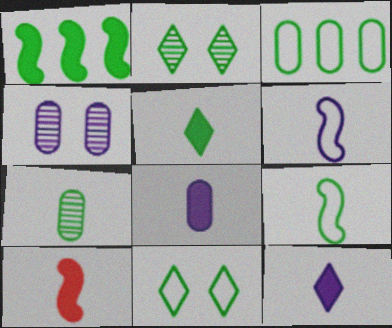[[1, 7, 11], 
[3, 9, 11], 
[5, 7, 9], 
[5, 8, 10]]